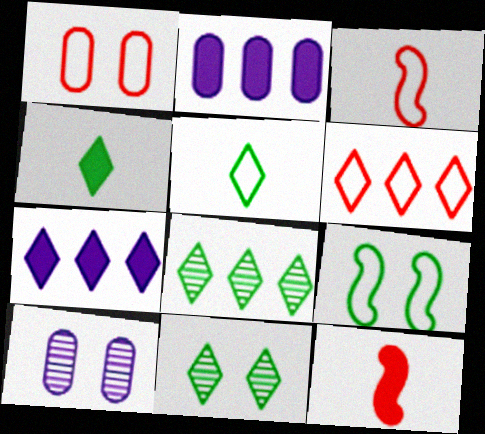[[1, 3, 6], 
[2, 3, 11], 
[6, 7, 8]]